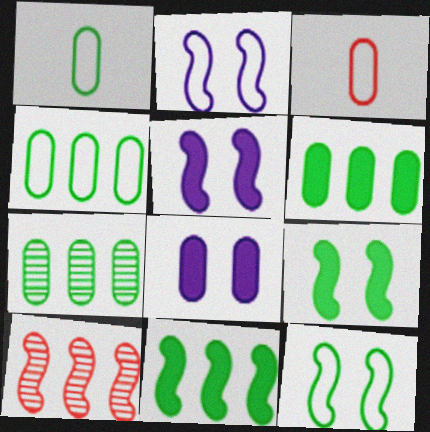[[3, 7, 8], 
[4, 6, 7]]